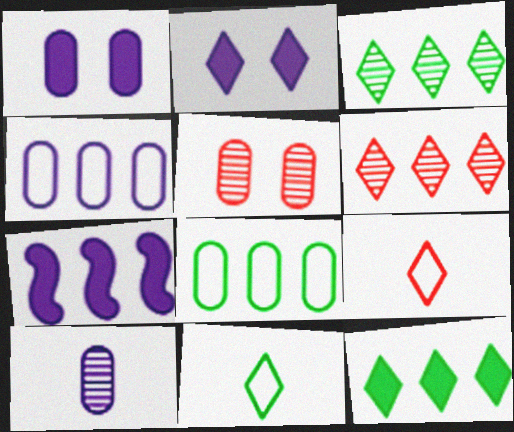[[1, 4, 10], 
[2, 3, 9], 
[2, 6, 11], 
[5, 7, 11], 
[6, 7, 8]]